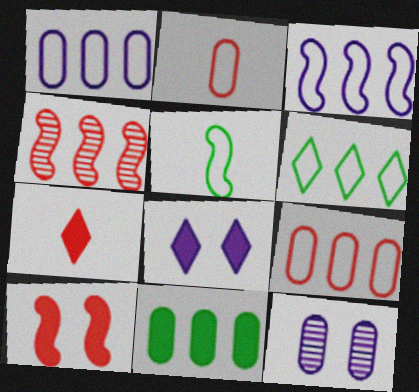[[2, 11, 12], 
[3, 6, 9]]